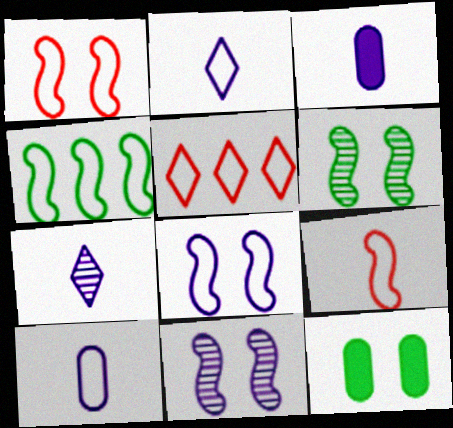[[3, 5, 6], 
[4, 8, 9]]